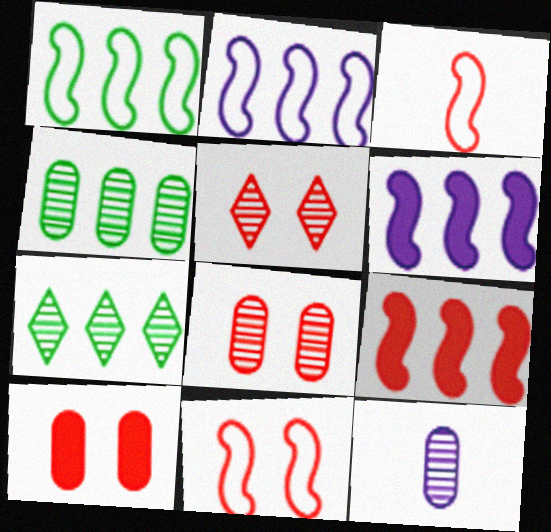[[4, 8, 12], 
[5, 10, 11]]